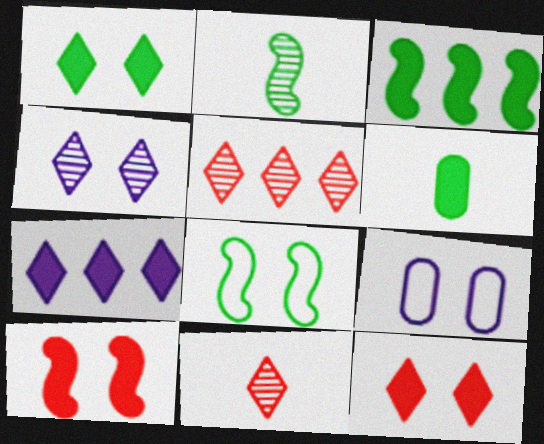[[1, 3, 6], 
[2, 3, 8], 
[3, 9, 11], 
[6, 7, 10]]